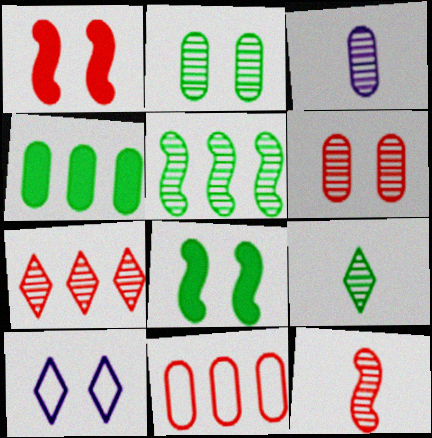[[1, 2, 10], 
[2, 5, 9], 
[3, 9, 12], 
[4, 10, 12], 
[6, 7, 12], 
[6, 8, 10]]